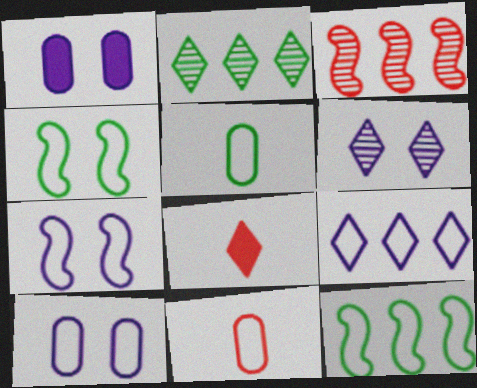[[1, 6, 7], 
[4, 9, 11]]